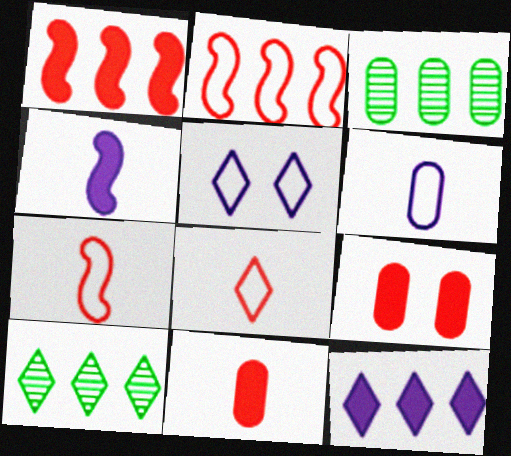[[2, 3, 12], 
[3, 6, 9]]